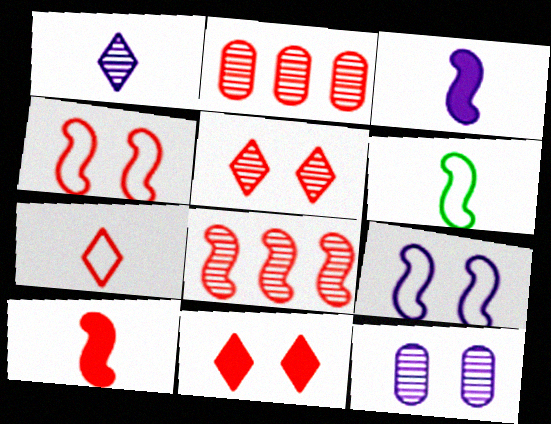[[4, 8, 10]]